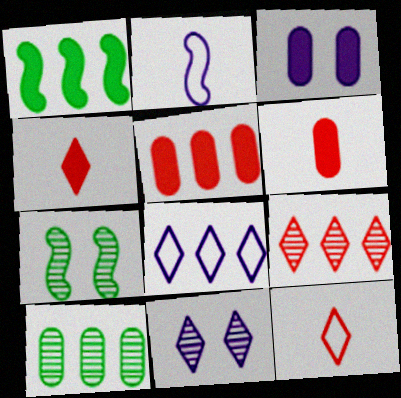[[1, 3, 4], 
[6, 7, 8]]